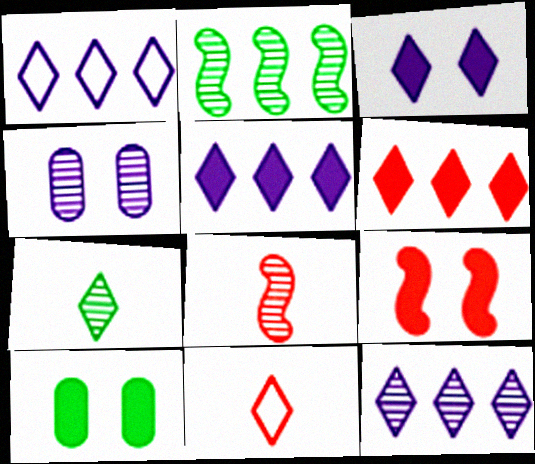[[1, 5, 12], 
[1, 8, 10], 
[3, 9, 10]]